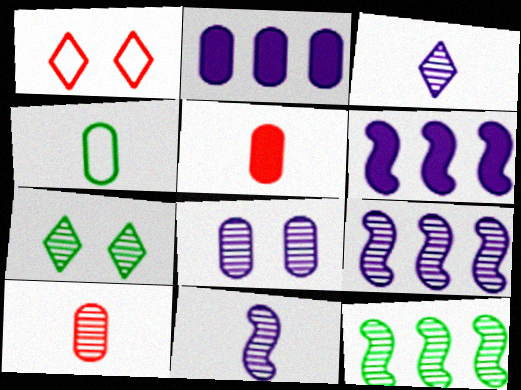[[3, 8, 9], 
[7, 9, 10]]